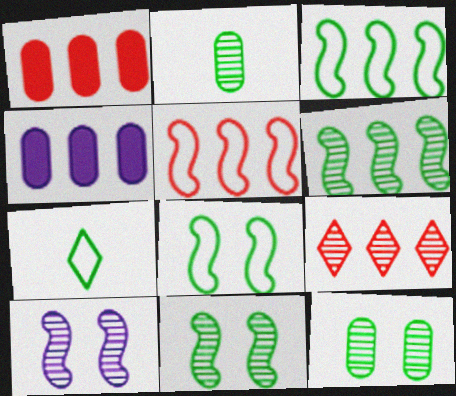[[1, 5, 9], 
[1, 7, 10], 
[2, 9, 10], 
[3, 4, 9]]